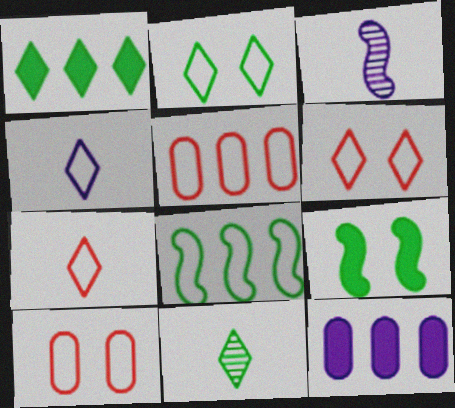[[1, 2, 11], 
[1, 3, 10], 
[4, 8, 10]]